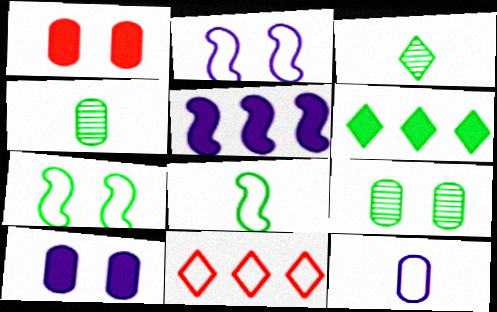[[4, 6, 7], 
[6, 8, 9], 
[7, 11, 12]]